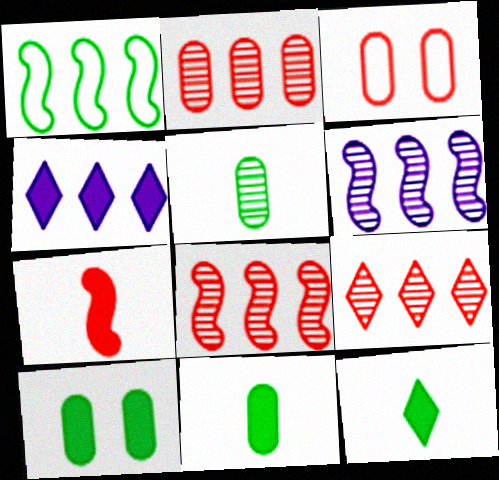[[1, 2, 4], 
[2, 8, 9], 
[3, 6, 12], 
[3, 7, 9], 
[4, 7, 10]]